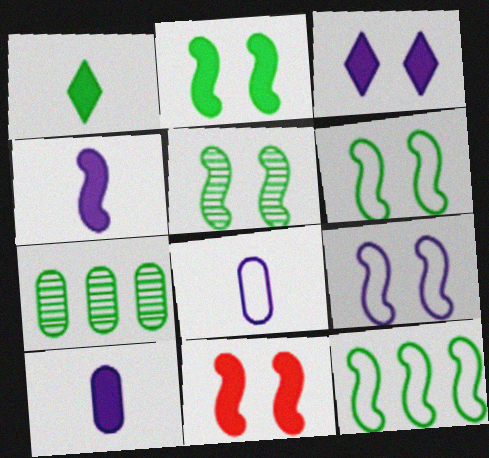[[1, 6, 7], 
[2, 5, 6], 
[5, 9, 11]]